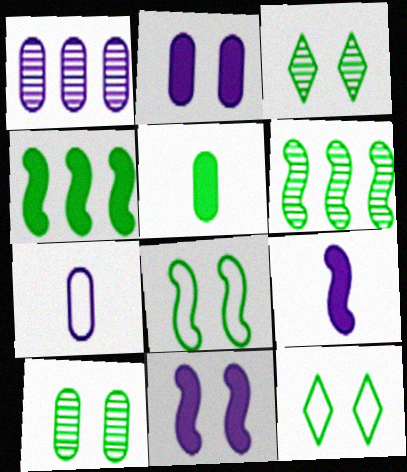[[1, 2, 7], 
[5, 6, 12]]